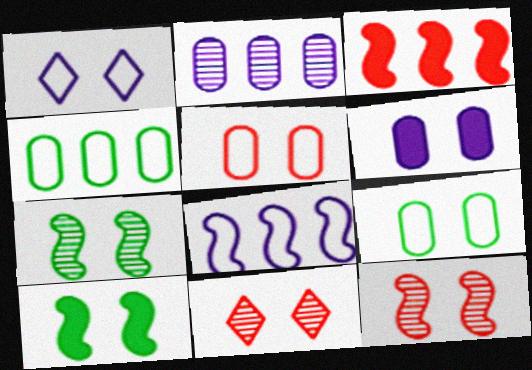[]